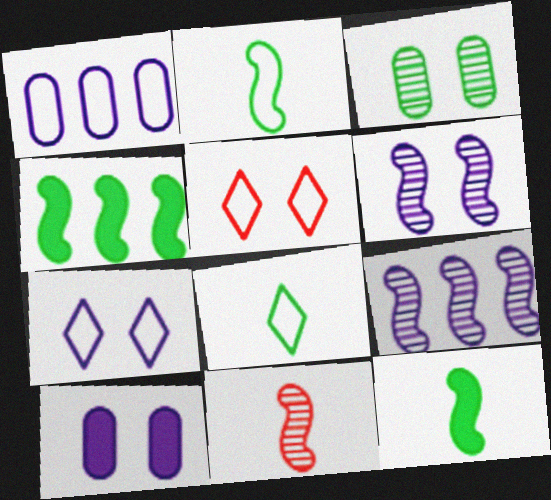[[1, 2, 5], 
[3, 4, 8], 
[6, 7, 10]]